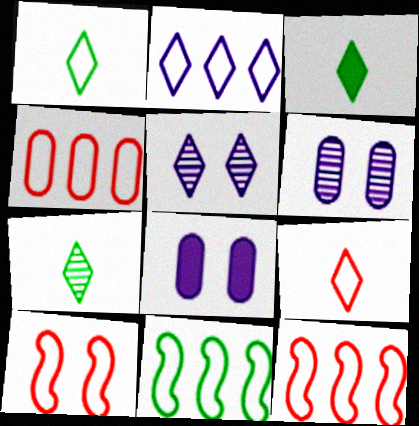[[1, 3, 7], 
[2, 4, 11], 
[3, 6, 12], 
[4, 9, 10], 
[7, 8, 12]]